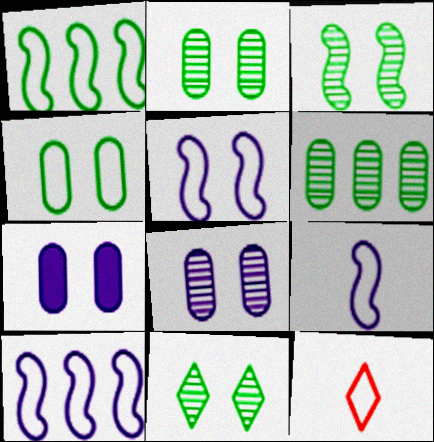[[2, 3, 11], 
[4, 10, 12], 
[5, 9, 10]]